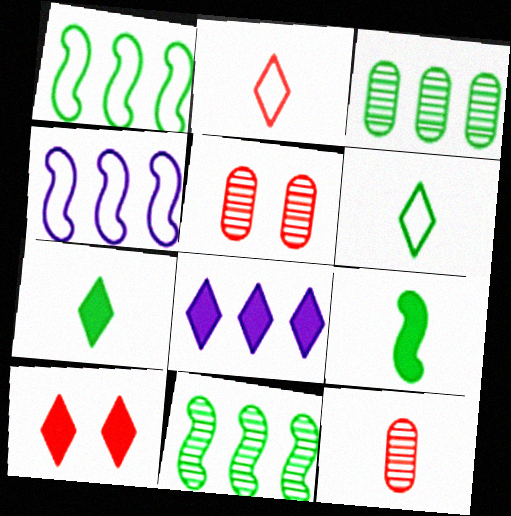[[4, 5, 7], 
[7, 8, 10]]